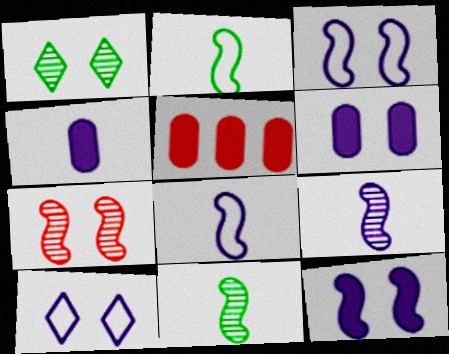[[1, 5, 8], 
[5, 10, 11]]